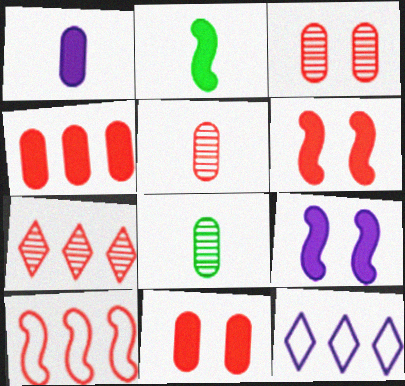[[2, 3, 12], 
[4, 7, 10], 
[6, 8, 12]]